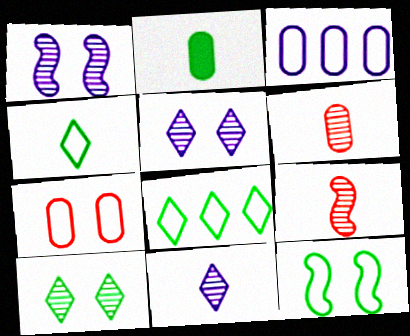[]